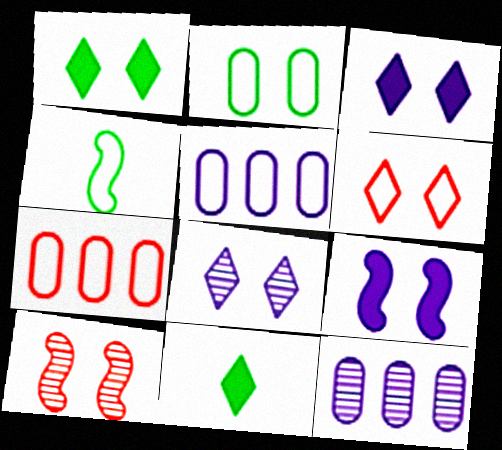[[1, 6, 8], 
[2, 3, 10], 
[4, 5, 6], 
[5, 10, 11]]